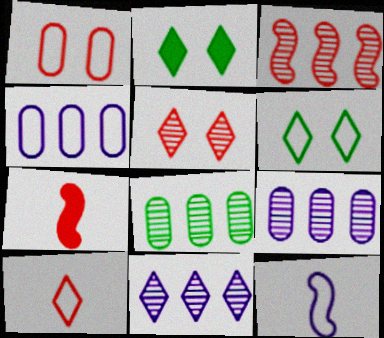[[2, 10, 11], 
[3, 8, 11], 
[6, 7, 9]]